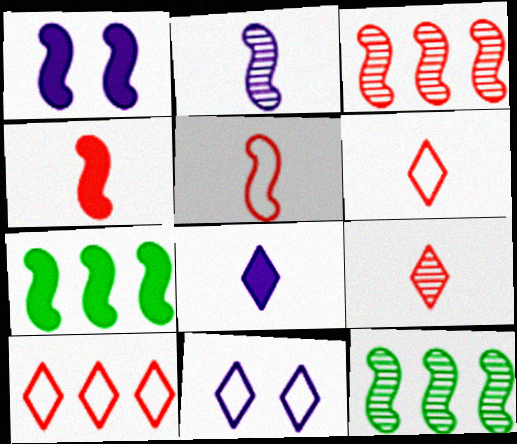[[1, 4, 7], 
[1, 5, 12]]